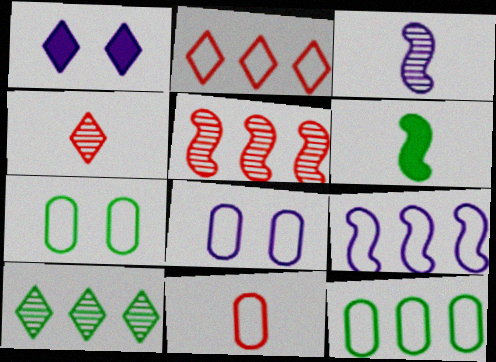[[2, 9, 12], 
[6, 7, 10], 
[8, 11, 12]]